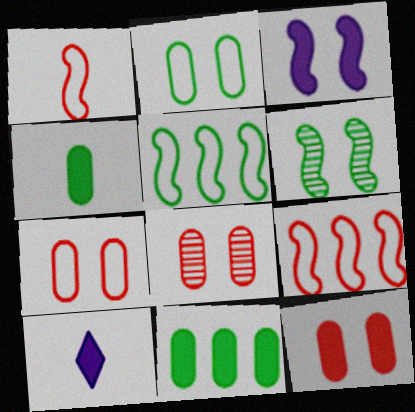[[5, 8, 10], 
[7, 8, 12]]